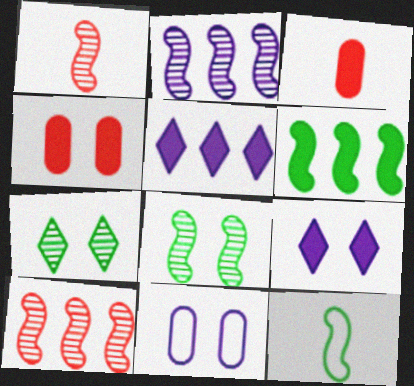[[1, 2, 8], 
[3, 6, 9], 
[6, 8, 12]]